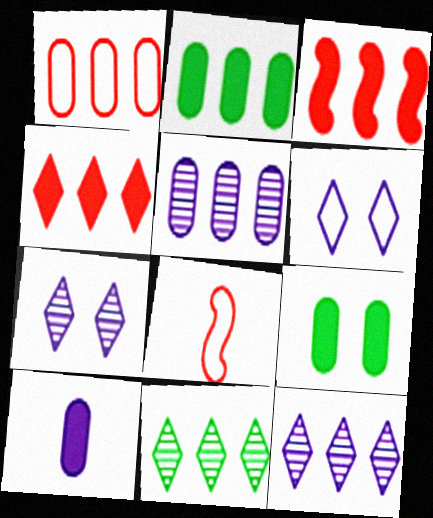[[1, 2, 5], 
[2, 7, 8], 
[8, 9, 12]]